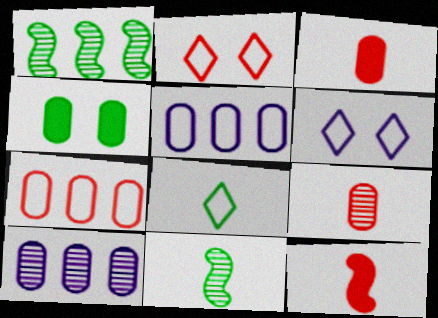[[1, 3, 6], 
[1, 4, 8], 
[4, 5, 9]]